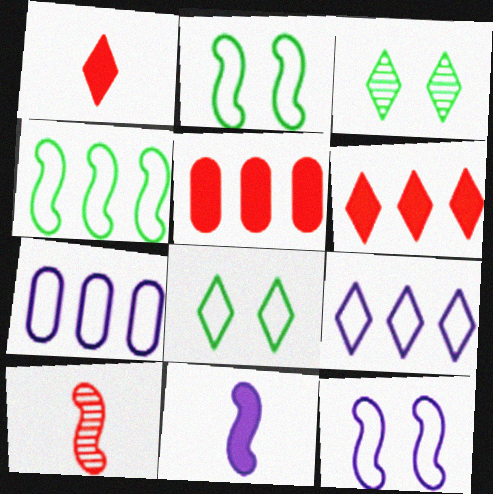[[1, 3, 9]]